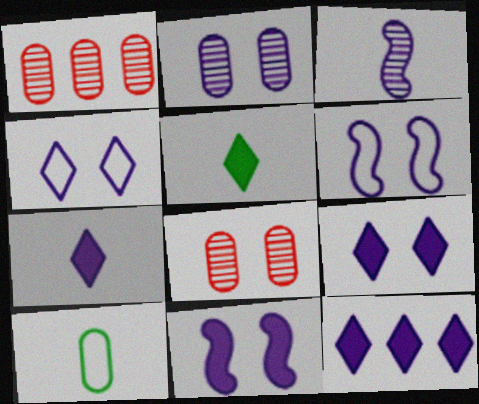[[1, 5, 6], 
[2, 4, 11], 
[2, 6, 9], 
[7, 9, 12]]